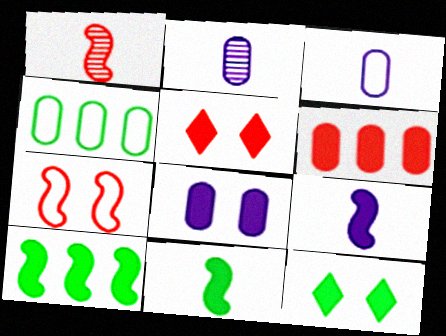[[6, 9, 12]]